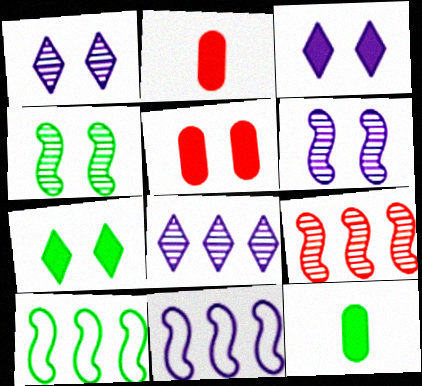[[1, 2, 10]]